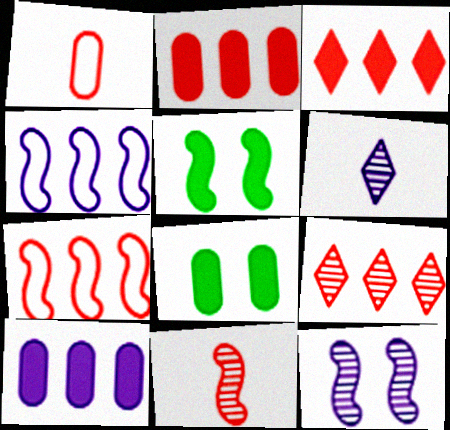[[2, 7, 9], 
[4, 5, 11], 
[6, 7, 8]]